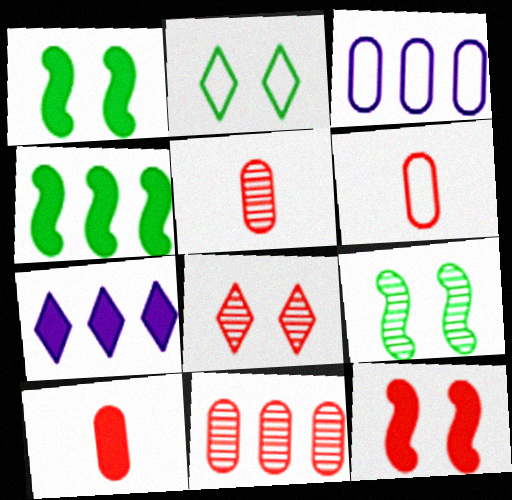[[1, 7, 10], 
[5, 6, 10], 
[6, 7, 9]]